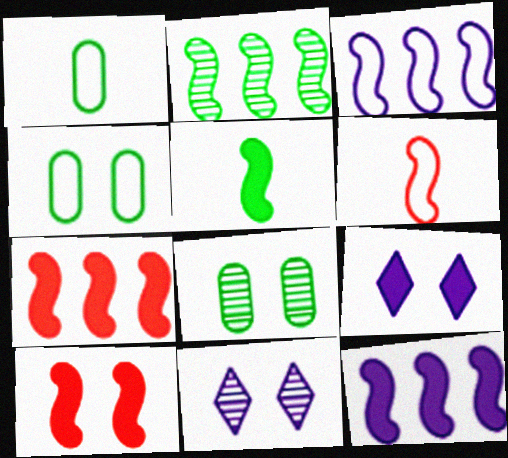[[1, 7, 11], 
[2, 3, 7], 
[4, 10, 11], 
[5, 10, 12]]